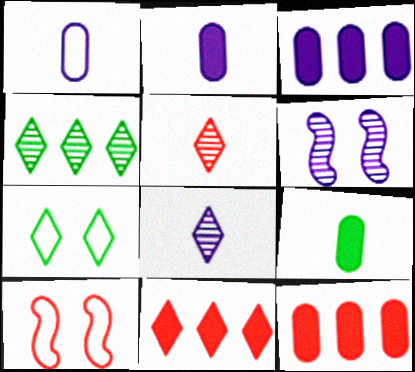[[2, 4, 10], 
[5, 10, 12], 
[7, 8, 11]]